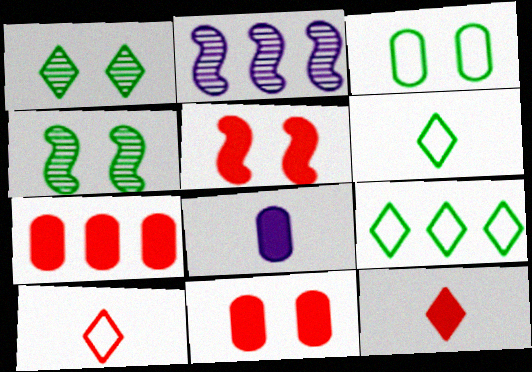[[2, 3, 12], 
[2, 6, 11], 
[2, 7, 9], 
[5, 7, 12]]